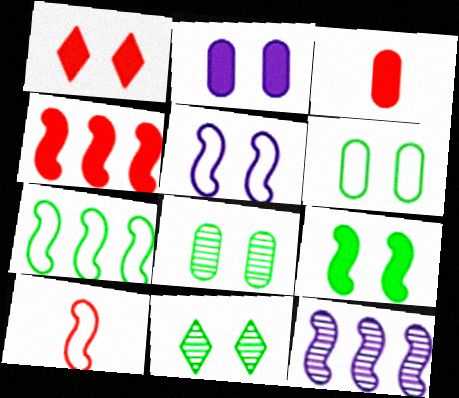[[1, 2, 9], 
[1, 3, 4], 
[1, 5, 8], 
[4, 7, 12], 
[5, 7, 10], 
[6, 9, 11], 
[9, 10, 12]]